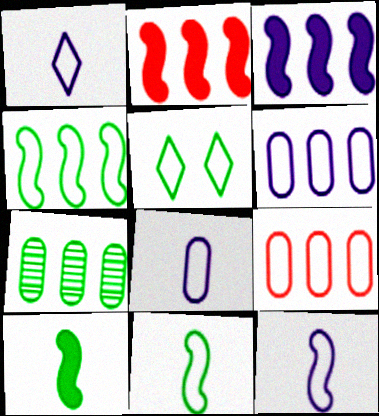[[1, 8, 12], 
[5, 7, 10], 
[5, 9, 12]]